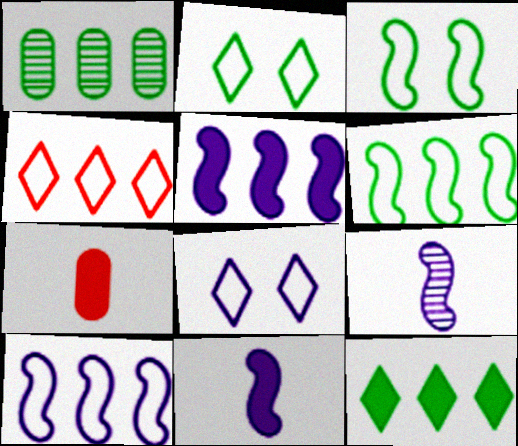[[1, 4, 5], 
[1, 6, 12]]